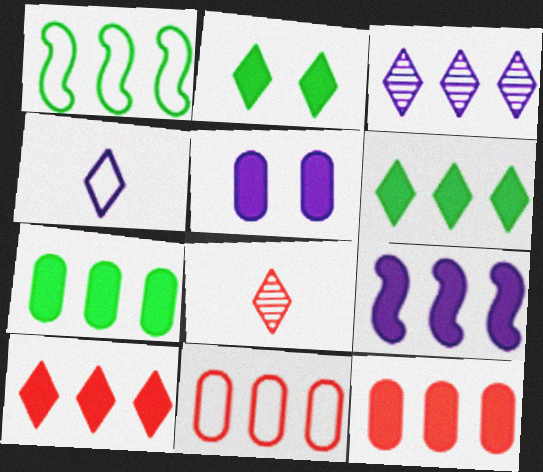[[1, 3, 12], 
[1, 5, 8], 
[6, 9, 12], 
[7, 9, 10]]